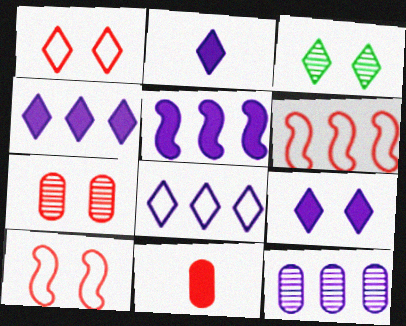[[1, 3, 9], 
[2, 4, 9], 
[5, 8, 12]]